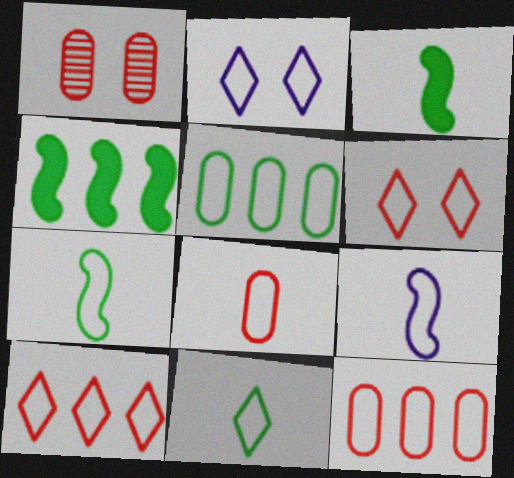[[2, 7, 12], 
[2, 10, 11], 
[5, 6, 9], 
[8, 9, 11]]